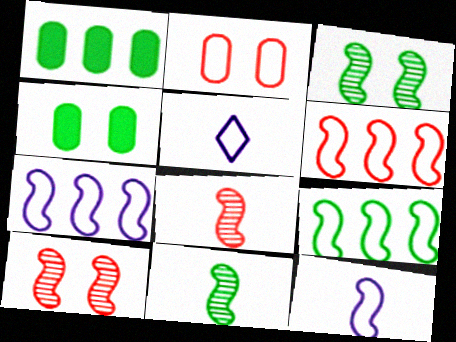[[1, 5, 10], 
[2, 5, 9], 
[6, 7, 9]]